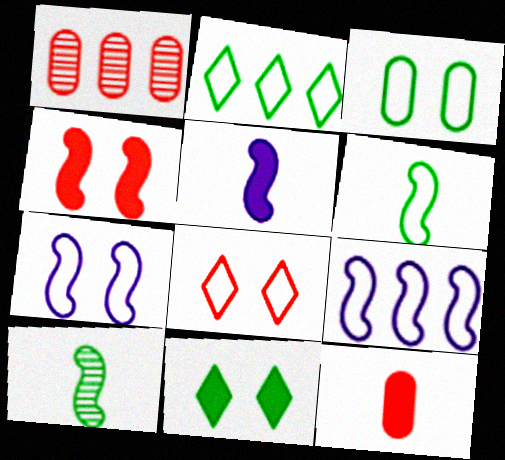[[2, 3, 6], 
[3, 7, 8], 
[4, 9, 10]]